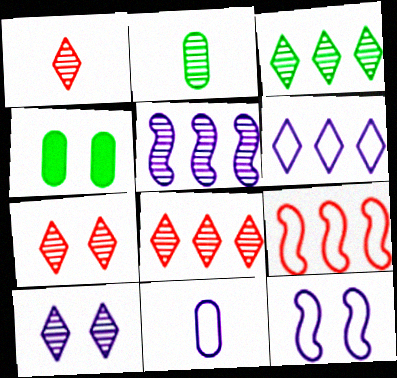[[1, 3, 10], 
[1, 7, 8], 
[2, 5, 7], 
[4, 7, 12], 
[6, 11, 12]]